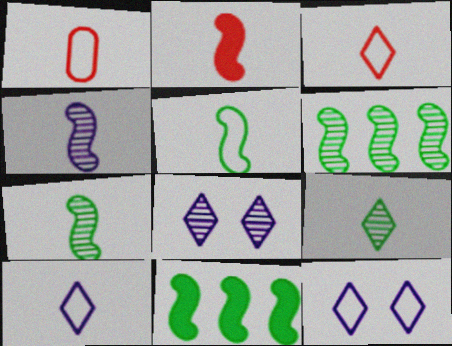[[1, 5, 10], 
[1, 8, 11], 
[2, 4, 5]]